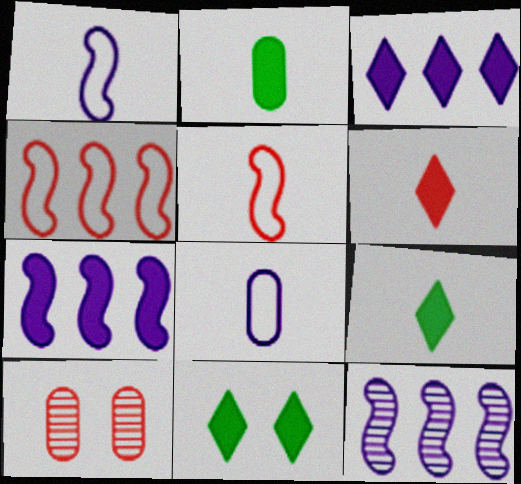[[3, 6, 11], 
[4, 6, 10]]